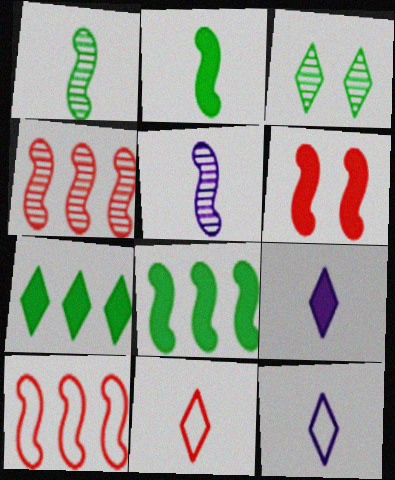[]